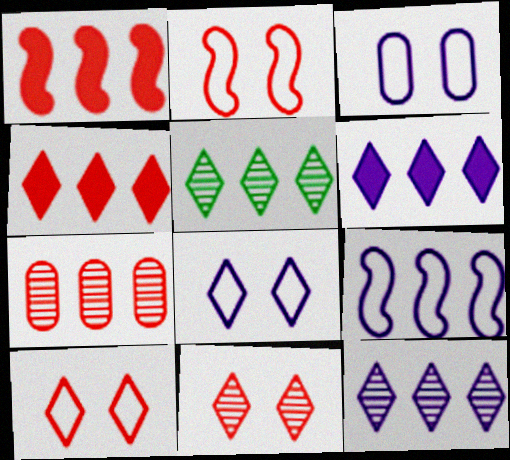[]